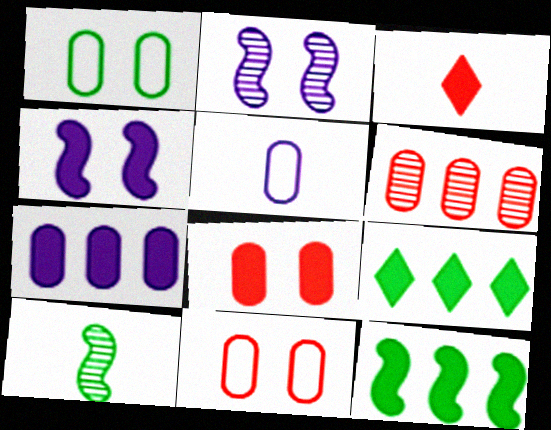[[1, 9, 10], 
[3, 5, 10]]